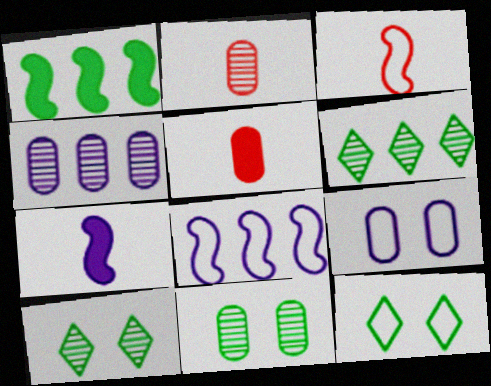[[2, 4, 11], 
[5, 8, 10]]